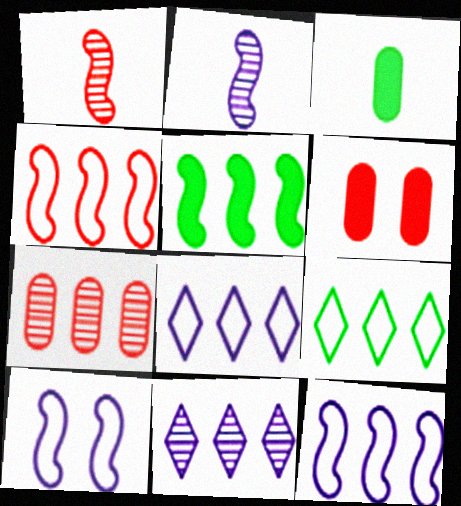[[1, 5, 10], 
[2, 6, 9], 
[5, 7, 8]]